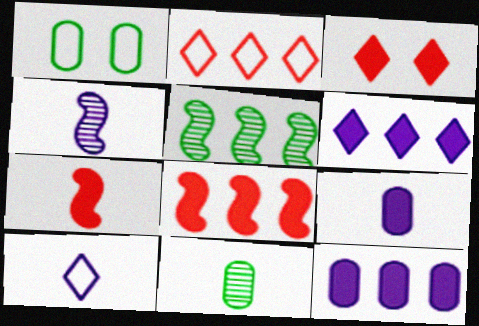[[2, 5, 12], 
[4, 9, 10], 
[7, 10, 11]]